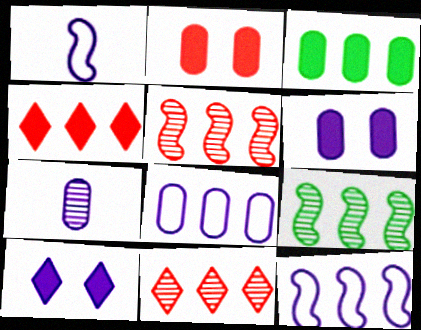[[3, 11, 12], 
[4, 8, 9], 
[6, 7, 8], 
[7, 10, 12]]